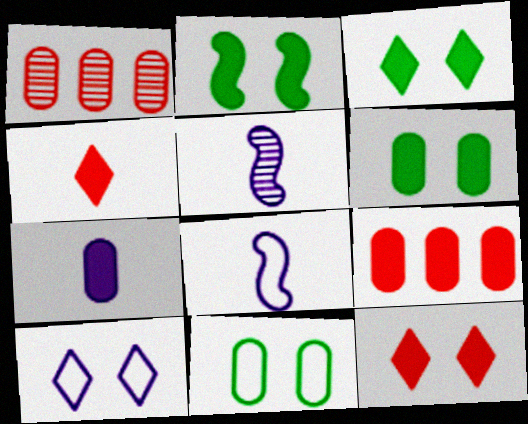[[1, 3, 8], 
[1, 7, 11], 
[2, 3, 6], 
[6, 7, 9]]